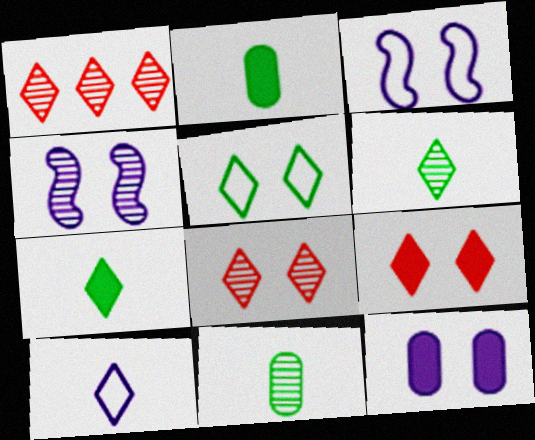[[1, 2, 3], 
[1, 4, 11]]